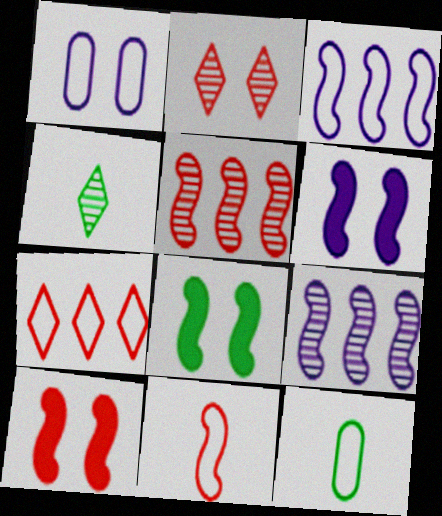[[1, 2, 8], 
[5, 10, 11], 
[6, 8, 10], 
[8, 9, 11]]